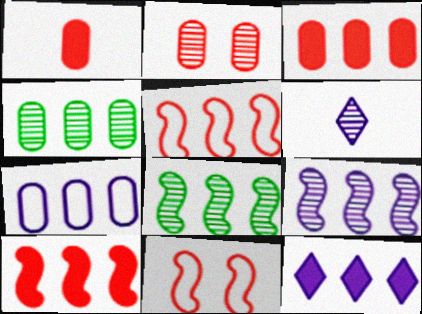[[2, 6, 8], 
[3, 4, 7], 
[4, 5, 12], 
[7, 9, 12]]